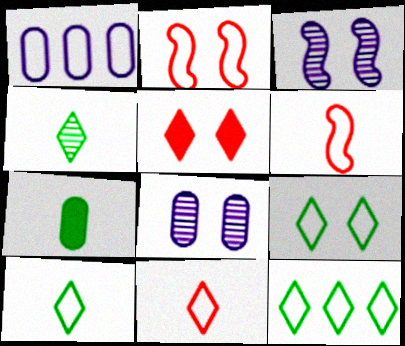[[1, 2, 10], 
[1, 6, 9], 
[9, 10, 12]]